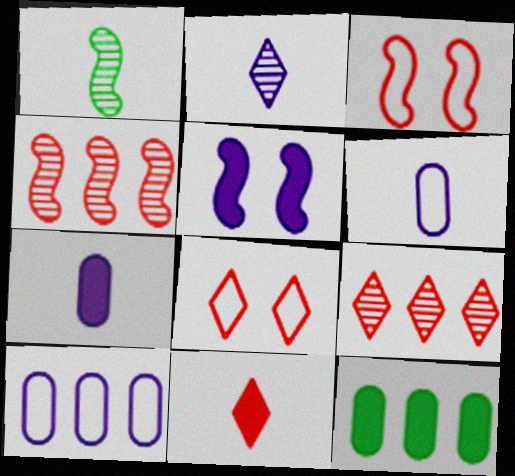[[1, 6, 11], 
[2, 3, 12], 
[2, 5, 10], 
[5, 11, 12], 
[8, 9, 11]]